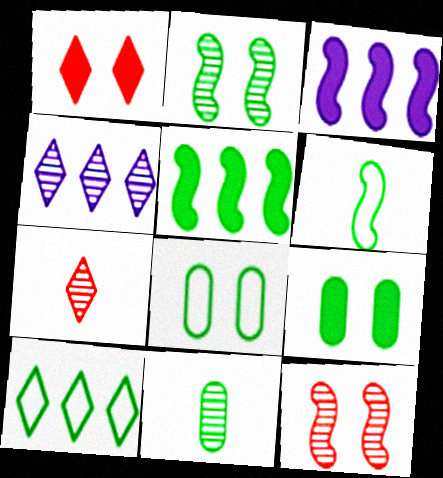[[2, 5, 6], 
[3, 6, 12], 
[3, 7, 8], 
[4, 11, 12], 
[6, 8, 10]]